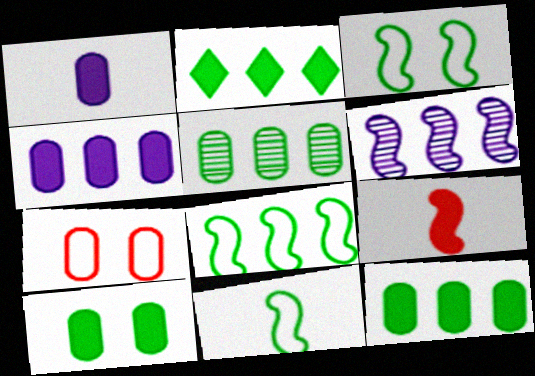[[1, 5, 7], 
[2, 5, 8], 
[3, 6, 9], 
[3, 8, 11]]